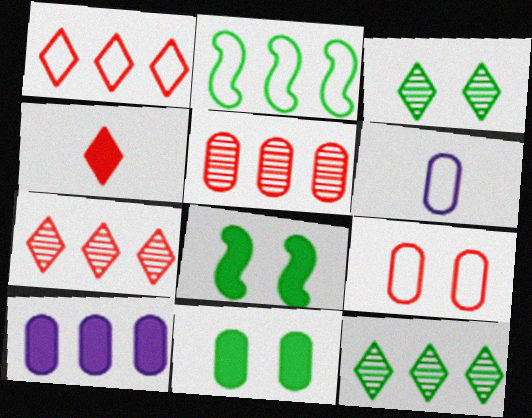[[2, 7, 10], 
[4, 8, 10], 
[5, 6, 11], 
[6, 7, 8]]